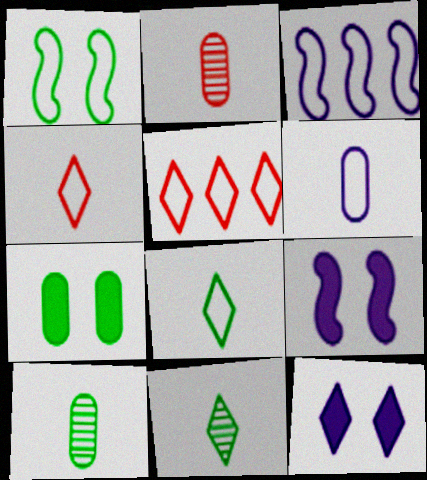[[1, 5, 6], 
[5, 9, 10], 
[5, 11, 12]]